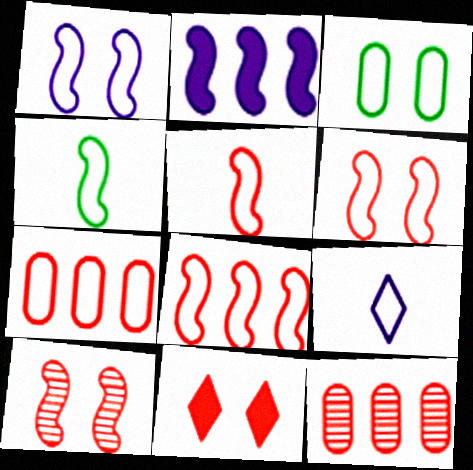[[1, 4, 8], 
[2, 4, 10], 
[3, 8, 9], 
[5, 6, 8], 
[5, 11, 12]]